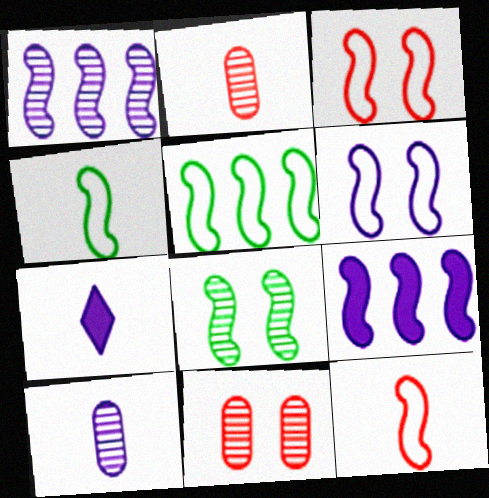[[2, 4, 7], 
[5, 6, 12], 
[5, 7, 11], 
[8, 9, 12]]